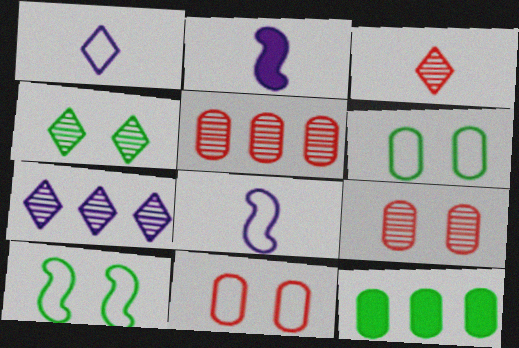[[3, 4, 7]]